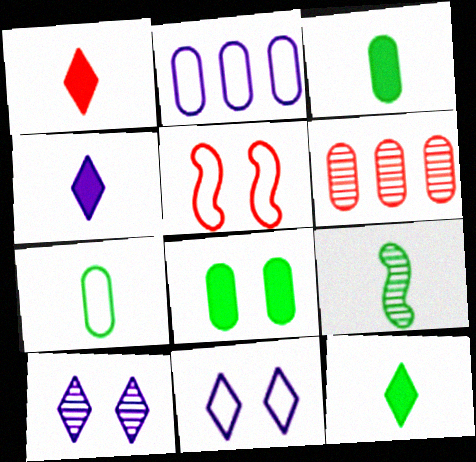[[1, 4, 12], 
[1, 5, 6], 
[5, 8, 10], 
[6, 9, 10], 
[7, 9, 12]]